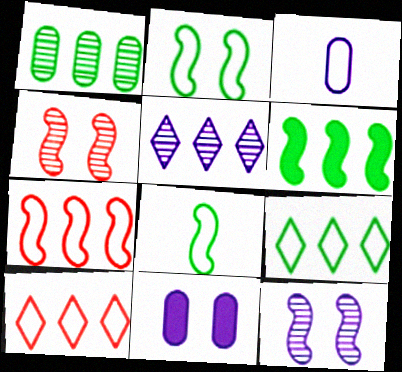[[1, 6, 9], 
[2, 3, 10]]